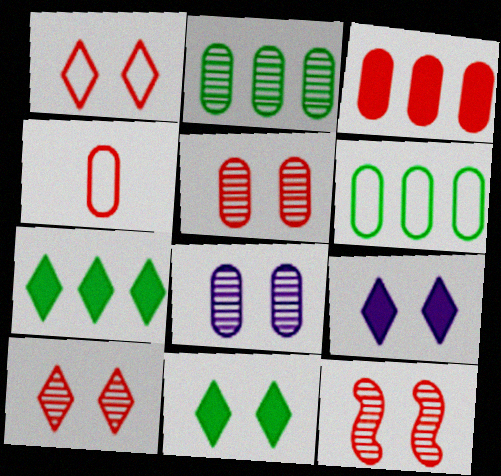[[3, 4, 5], 
[5, 10, 12]]